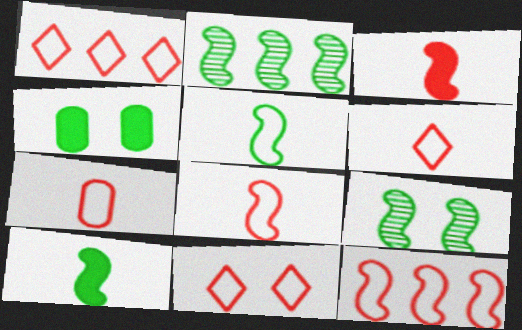[[1, 6, 11], 
[6, 7, 8], 
[7, 11, 12]]